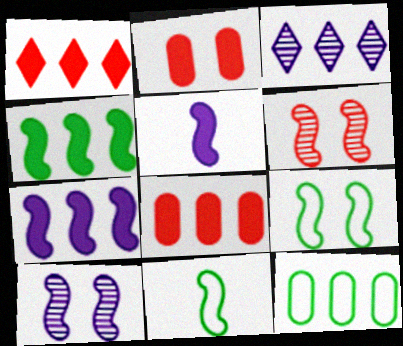[[2, 3, 11], 
[6, 7, 11]]